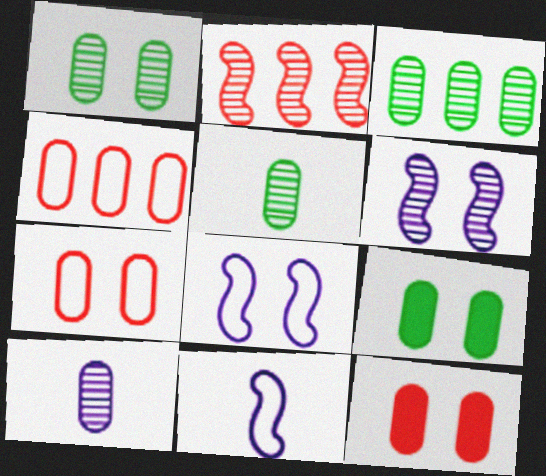[[1, 3, 5], 
[4, 9, 10]]